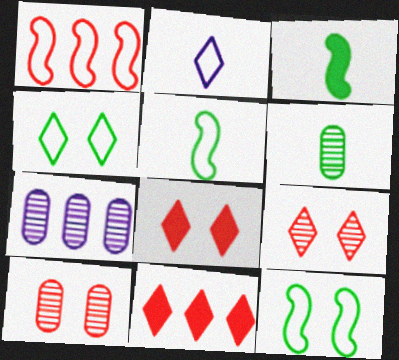[[5, 7, 8], 
[6, 7, 10]]